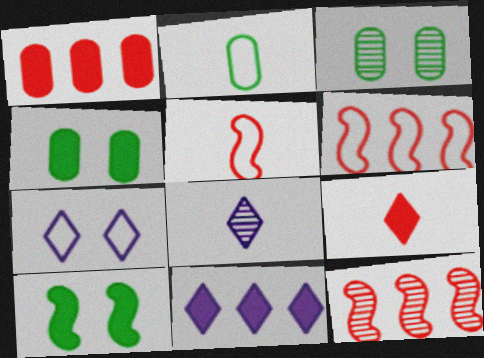[[2, 6, 7], 
[3, 5, 11], 
[3, 8, 12], 
[4, 6, 8], 
[7, 8, 11]]